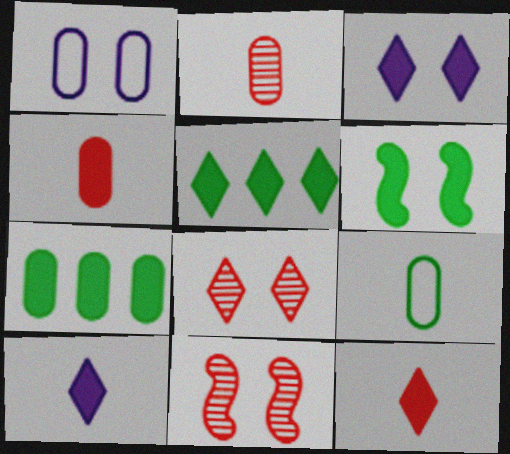[[1, 2, 7], 
[1, 6, 8], 
[3, 5, 12]]